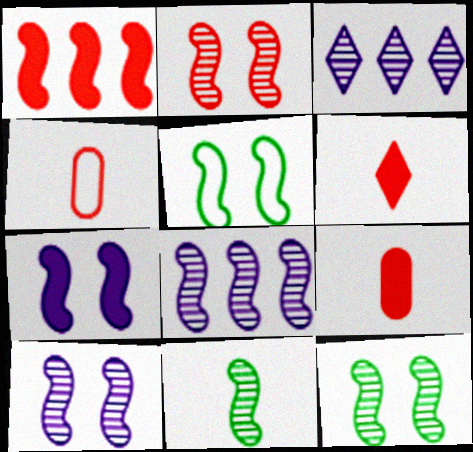[[2, 5, 7], 
[2, 8, 11], 
[2, 10, 12], 
[3, 5, 9]]